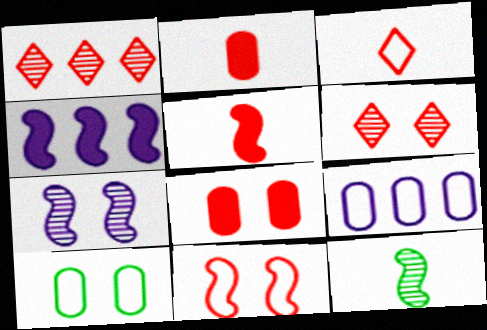[[1, 2, 11], 
[4, 11, 12], 
[6, 8, 11]]